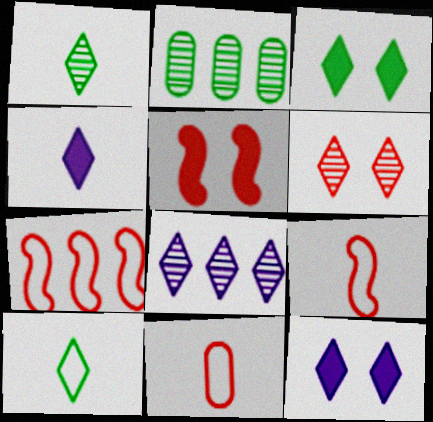[[1, 6, 8], 
[2, 9, 12]]